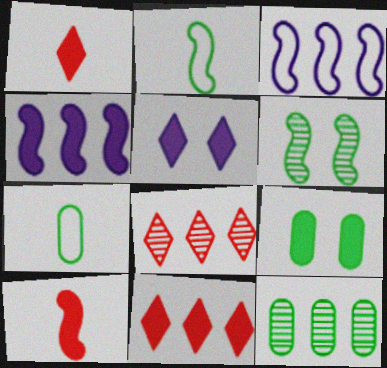[[1, 4, 9], 
[3, 6, 10], 
[3, 11, 12], 
[7, 9, 12]]